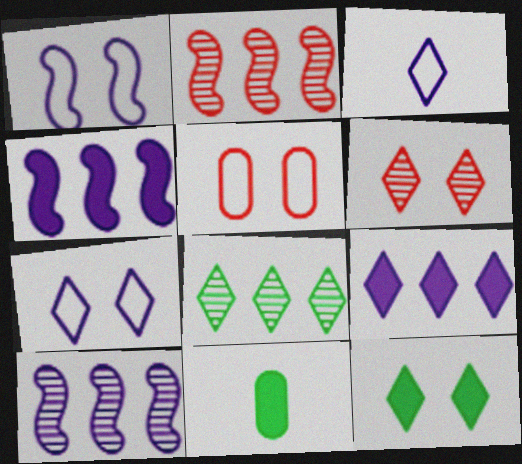[[2, 7, 11], 
[6, 7, 12]]